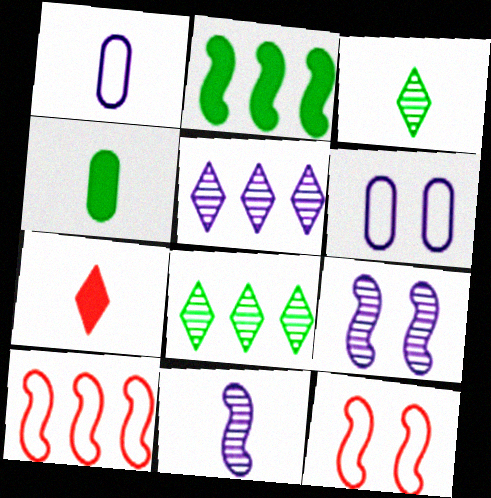[[2, 11, 12], 
[4, 5, 12]]